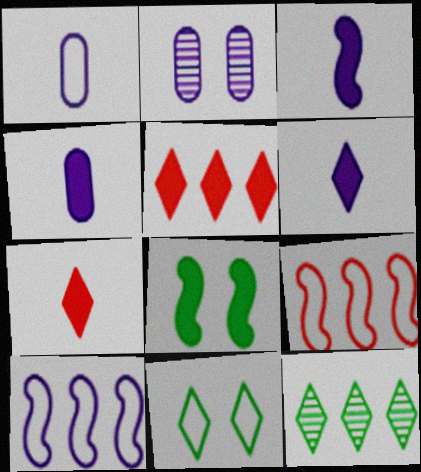[[1, 9, 11], 
[2, 6, 10], 
[3, 4, 6], 
[4, 5, 8]]